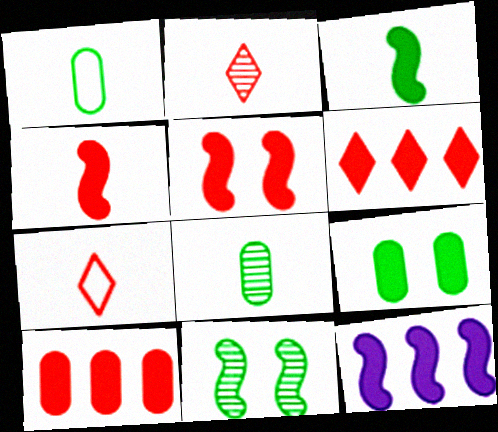[[3, 5, 12]]